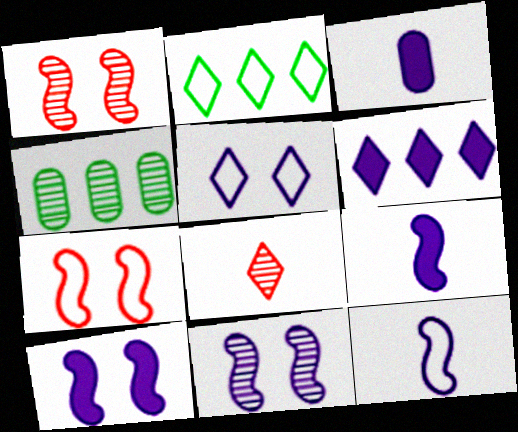[[1, 2, 3], 
[3, 6, 10], 
[4, 8, 11]]